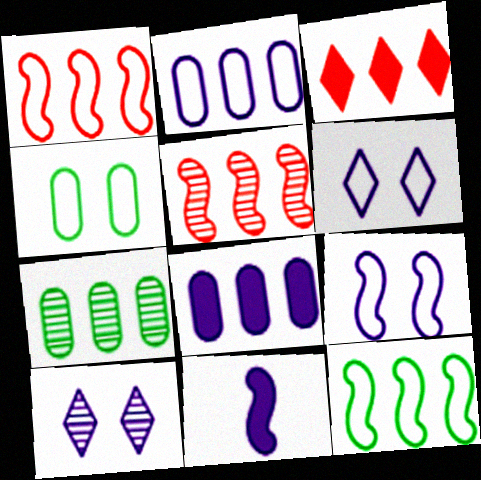[[2, 10, 11]]